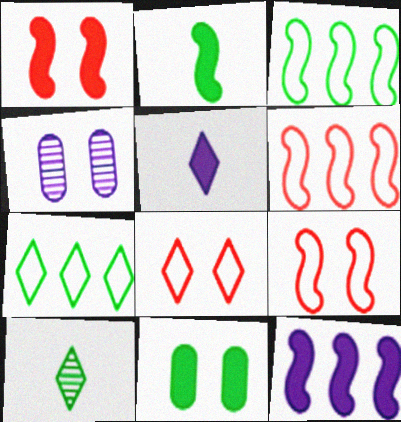[[1, 2, 12], 
[3, 10, 11]]